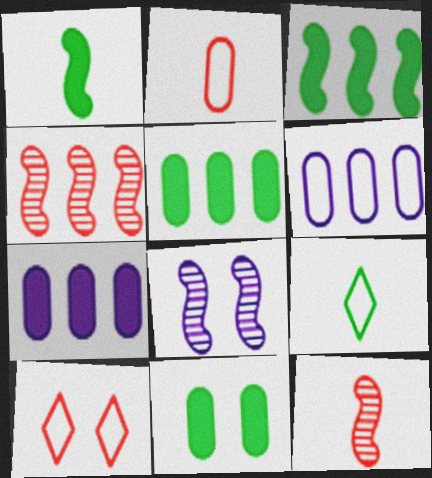[[8, 10, 11]]